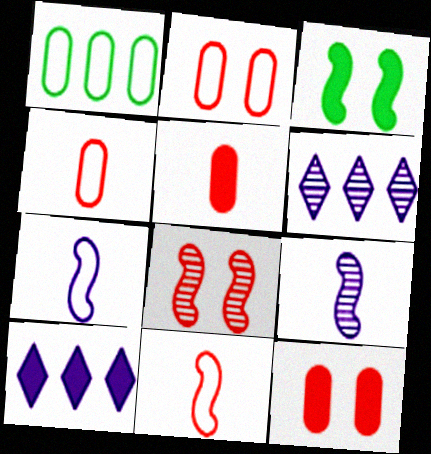[[3, 4, 6], 
[3, 5, 10]]